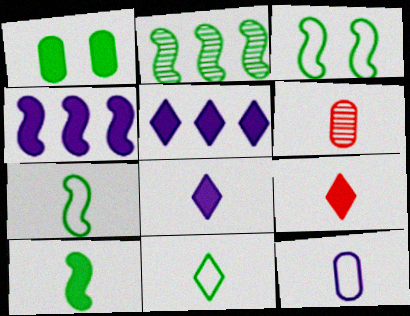[[1, 2, 11], 
[1, 4, 9], 
[2, 3, 10], 
[3, 5, 6], 
[6, 7, 8]]